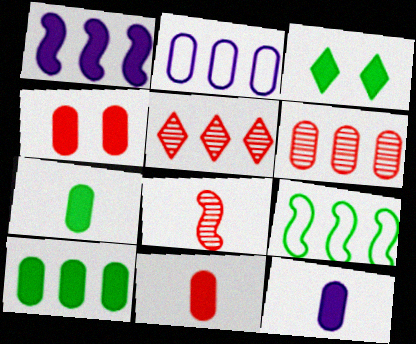[[1, 3, 11], 
[2, 3, 8], 
[2, 6, 10], 
[4, 10, 12], 
[7, 11, 12]]